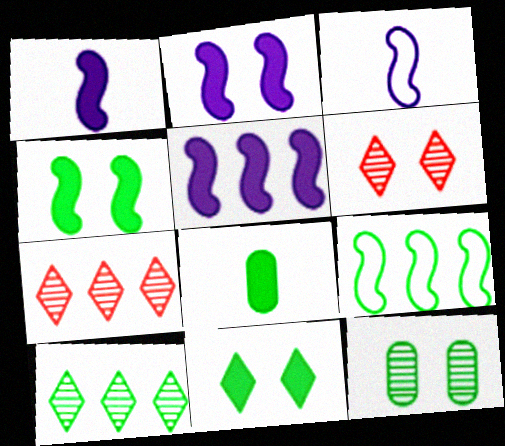[[1, 2, 5]]